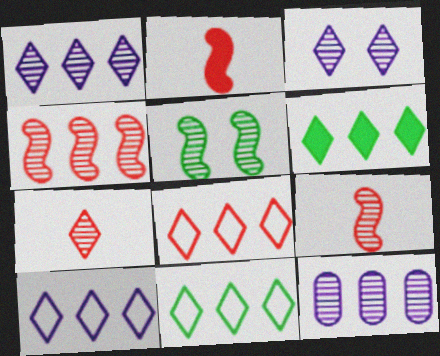[[1, 6, 8], 
[5, 7, 12], 
[8, 10, 11]]